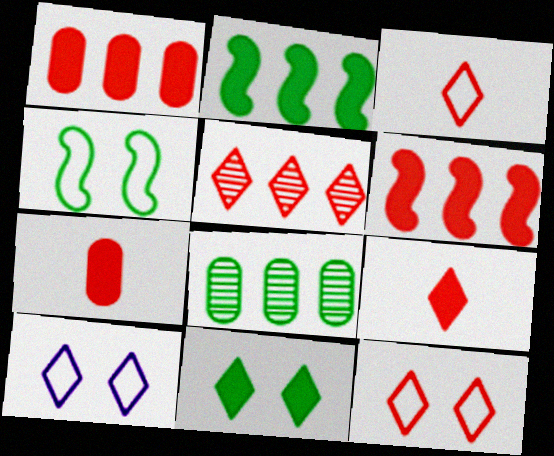[[5, 9, 12]]